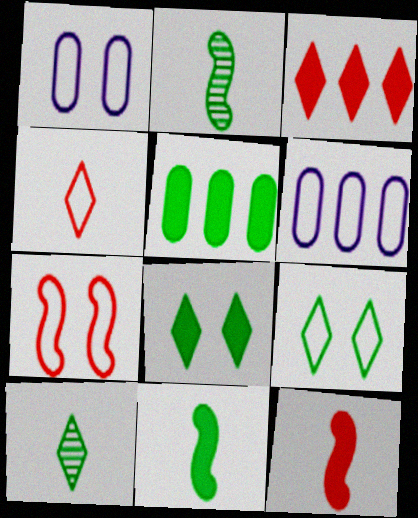[[1, 2, 3], 
[1, 7, 9], 
[2, 5, 9], 
[5, 8, 11]]